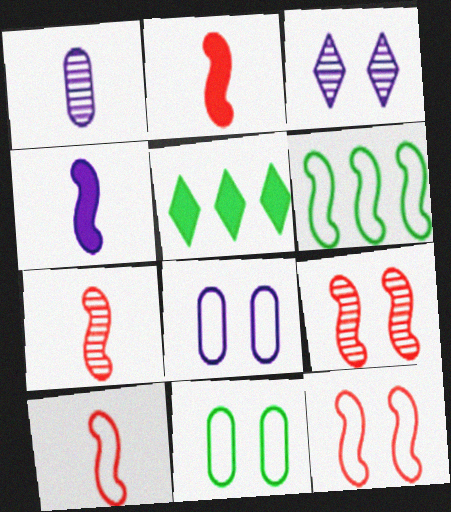[[1, 5, 12], 
[2, 7, 10], 
[4, 6, 9], 
[5, 7, 8]]